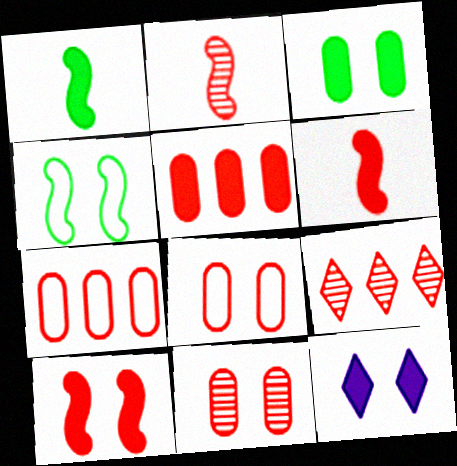[[1, 5, 12], 
[2, 9, 11], 
[3, 10, 12], 
[4, 11, 12], 
[6, 8, 9]]